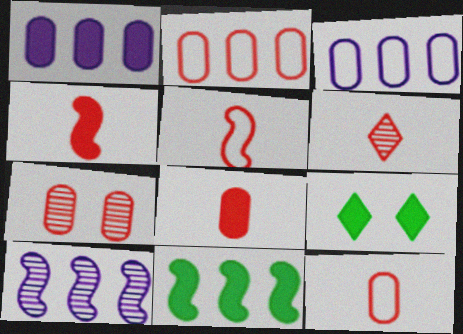[[1, 4, 9], 
[2, 7, 8], 
[4, 6, 12], 
[5, 6, 8], 
[9, 10, 12]]